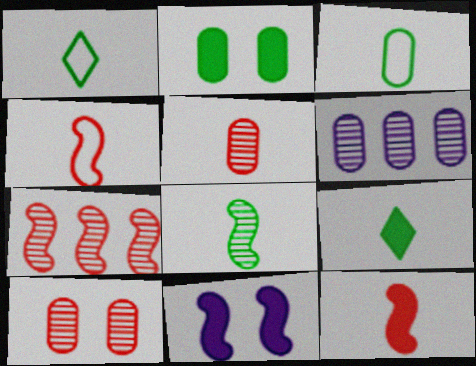[[3, 8, 9]]